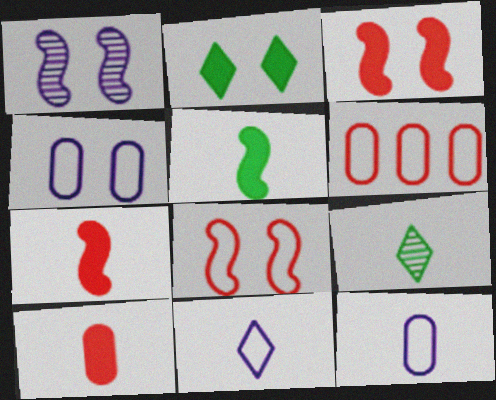[[7, 9, 12]]